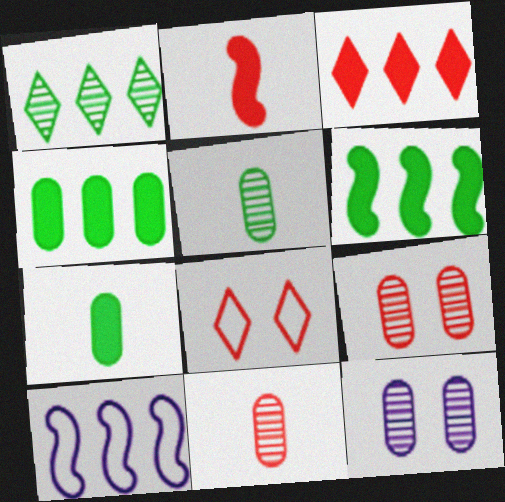[]